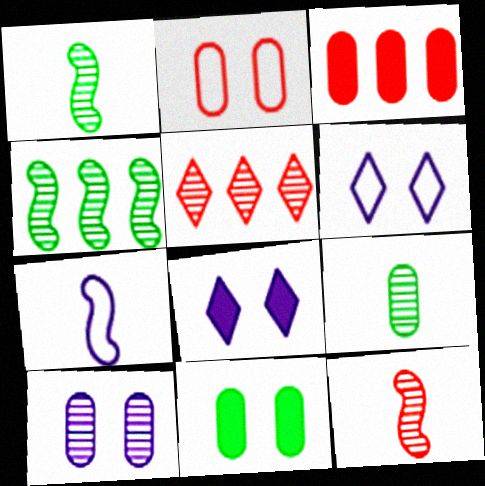[[1, 3, 6], 
[1, 5, 10], 
[2, 10, 11], 
[5, 7, 11]]